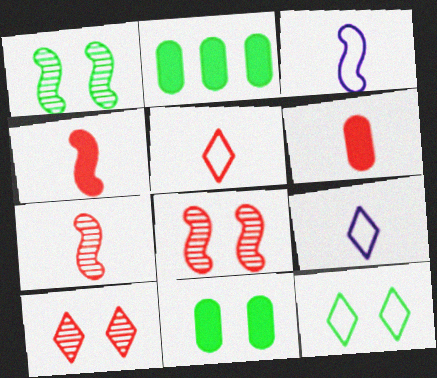[[1, 11, 12], 
[2, 3, 10], 
[2, 8, 9], 
[5, 6, 7]]